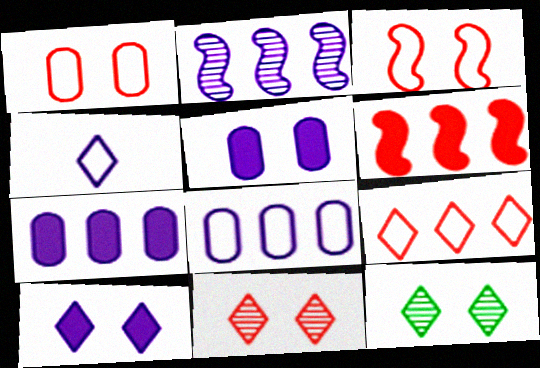[[2, 4, 5], 
[3, 5, 12]]